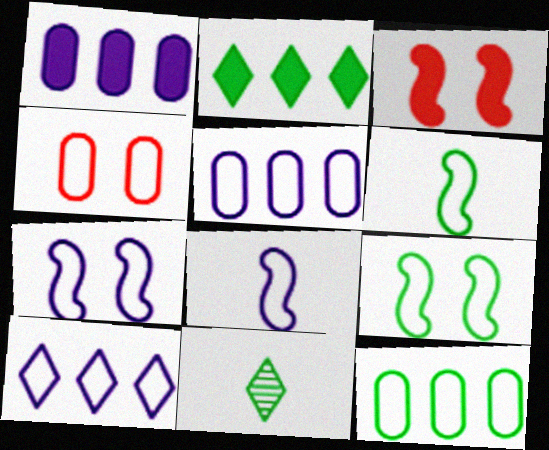[[3, 5, 11], 
[4, 6, 10]]